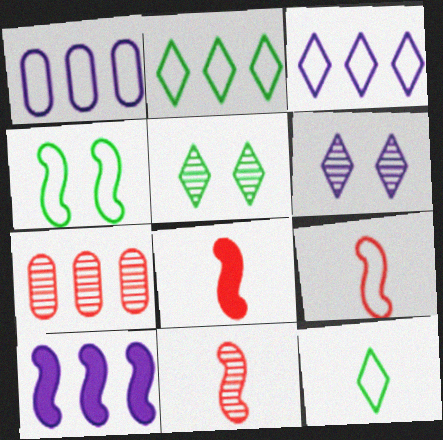[[1, 5, 8], 
[2, 7, 10], 
[4, 10, 11], 
[8, 9, 11]]